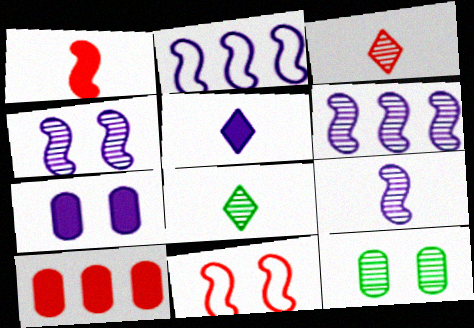[[3, 6, 12], 
[3, 10, 11], 
[4, 6, 9]]